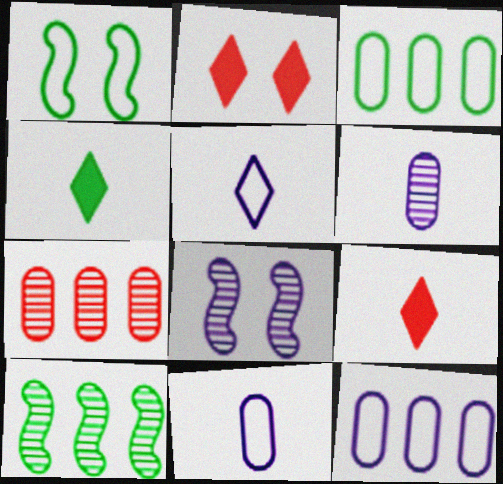[[2, 10, 11], 
[3, 8, 9]]